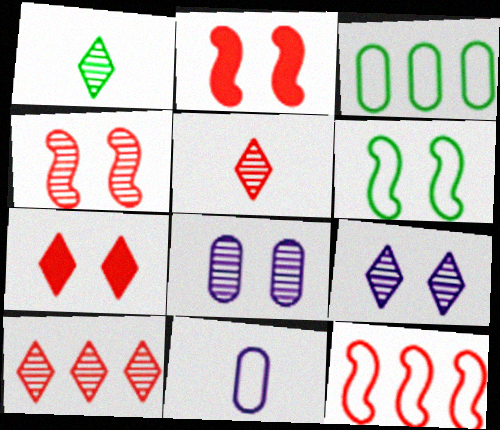[[1, 9, 10], 
[6, 7, 8]]